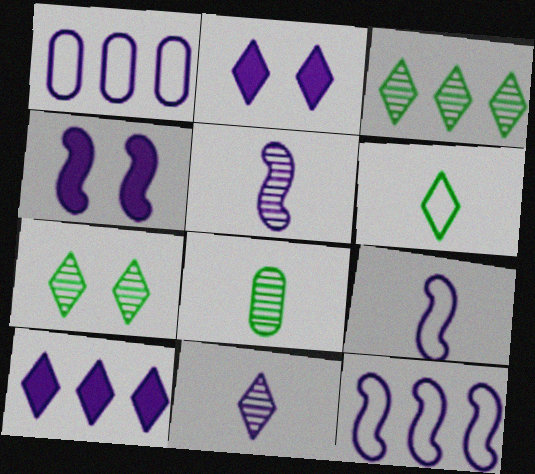[[1, 2, 5], 
[1, 4, 11], 
[4, 5, 12]]